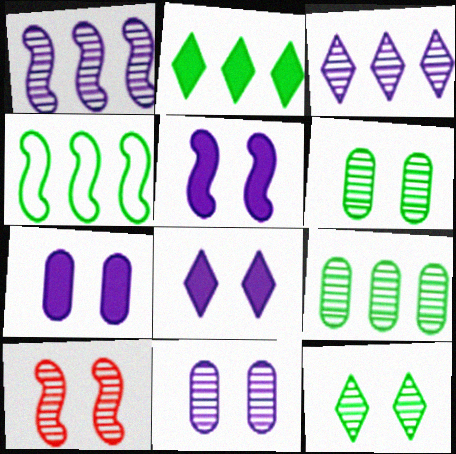[[2, 4, 9], 
[5, 7, 8], 
[10, 11, 12]]